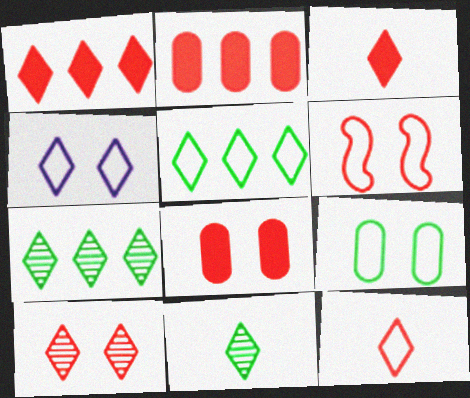[[1, 4, 11], 
[1, 10, 12], 
[3, 4, 7], 
[4, 5, 12], 
[4, 6, 9], 
[6, 8, 10]]